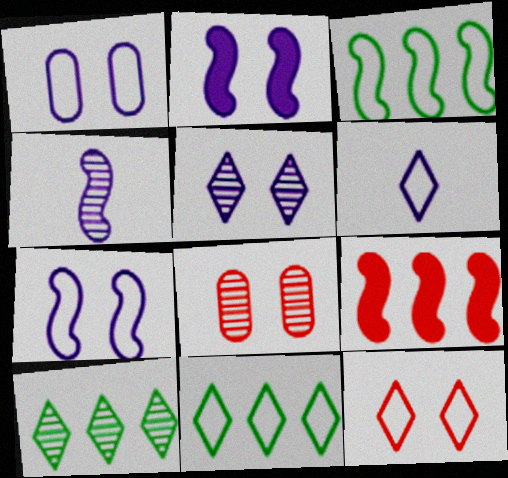[[1, 2, 5], 
[4, 8, 10], 
[6, 11, 12]]